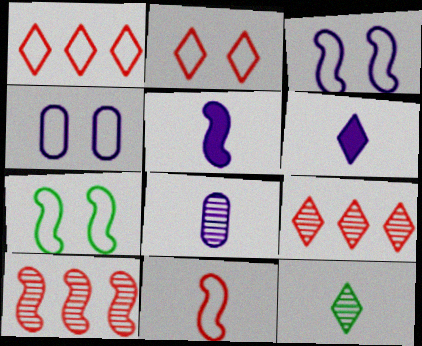[[2, 4, 7], 
[5, 7, 10]]